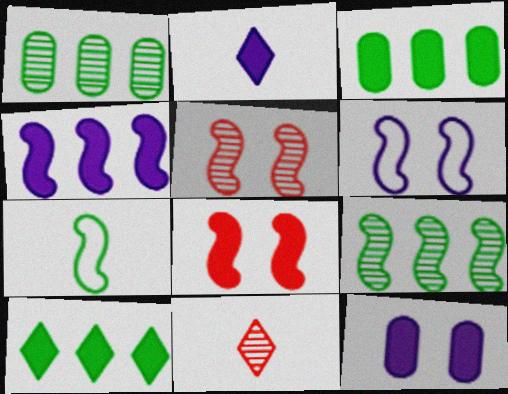[[2, 3, 8], 
[2, 4, 12], 
[3, 6, 11], 
[4, 5, 7]]